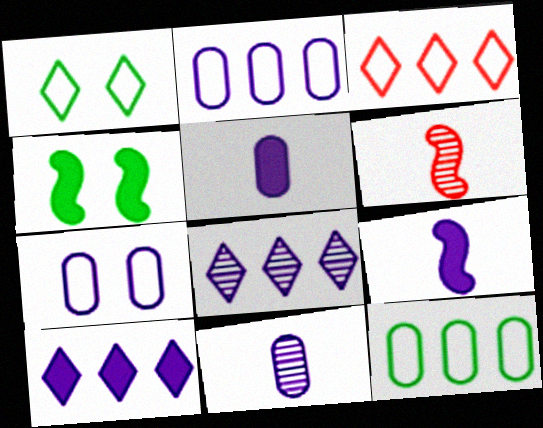[[3, 4, 11], 
[7, 8, 9]]